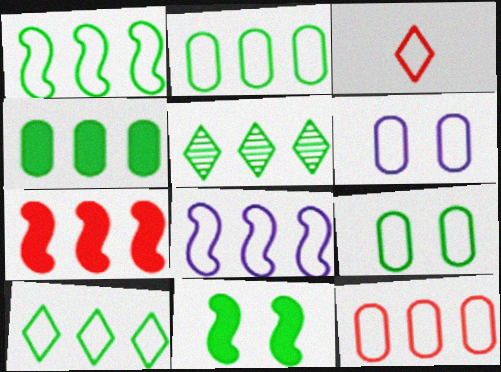[[1, 2, 10], 
[1, 3, 6], 
[1, 4, 5], 
[3, 8, 9], 
[8, 10, 12]]